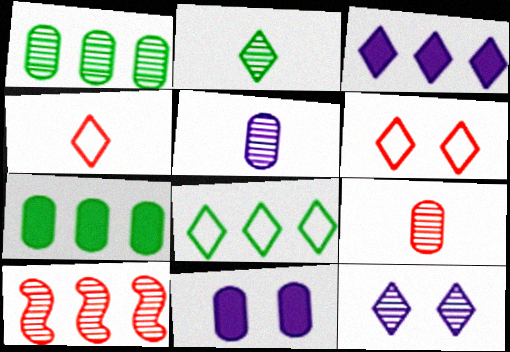[[2, 3, 6]]